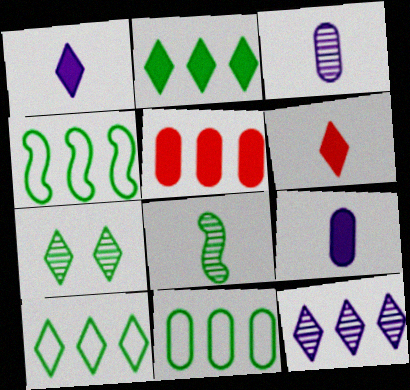[[4, 5, 12], 
[4, 10, 11]]